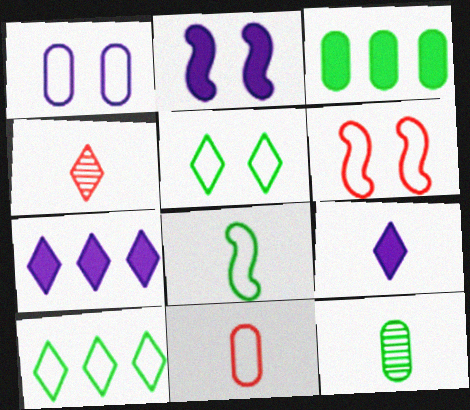[[1, 5, 6], 
[4, 5, 7], 
[6, 7, 12]]